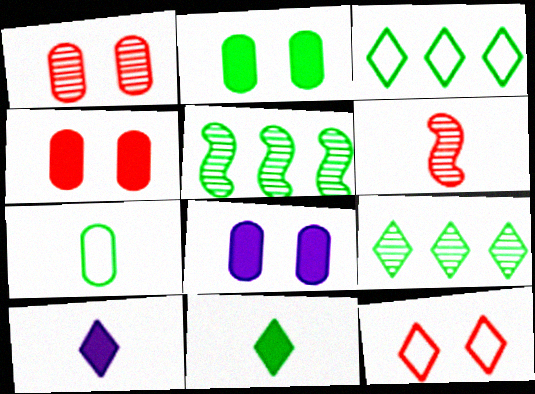[[2, 4, 8], 
[3, 6, 8], 
[6, 7, 10], 
[9, 10, 12]]